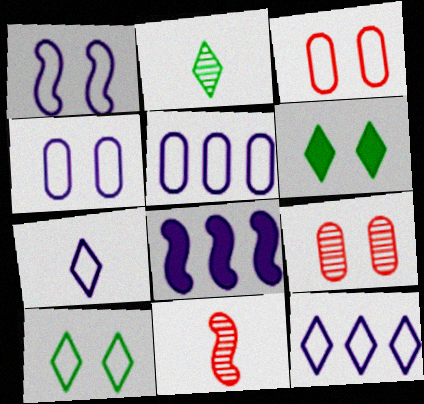[[1, 3, 10], 
[1, 5, 7], 
[1, 6, 9], 
[2, 3, 8], 
[5, 6, 11]]